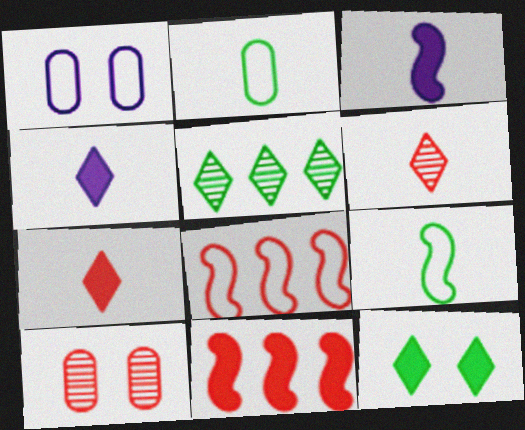[[2, 3, 6], 
[7, 8, 10]]